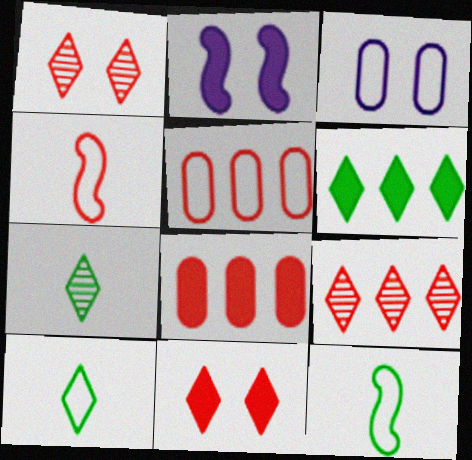[[1, 4, 8], 
[2, 5, 7]]